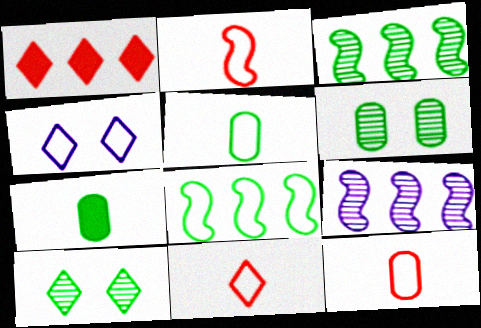[[2, 11, 12], 
[4, 8, 12], 
[7, 8, 10]]